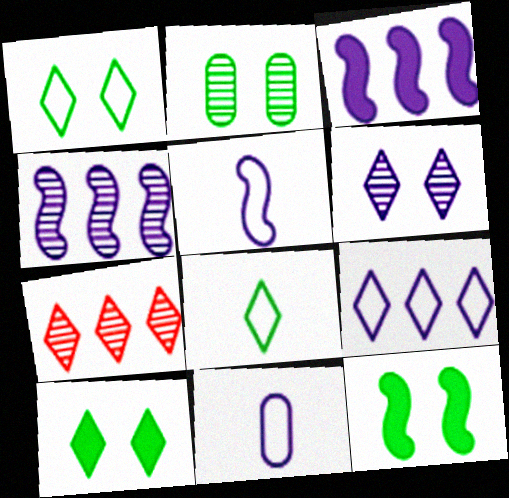[[1, 2, 12], 
[3, 6, 11], 
[7, 11, 12]]